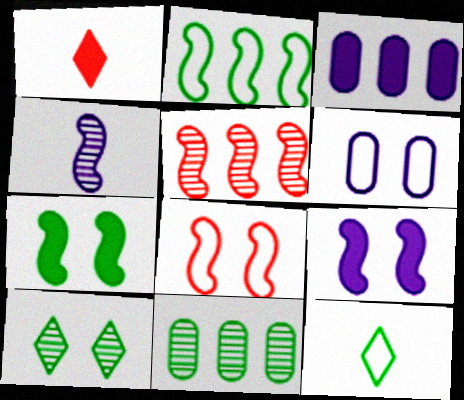[[1, 3, 7], 
[7, 11, 12]]